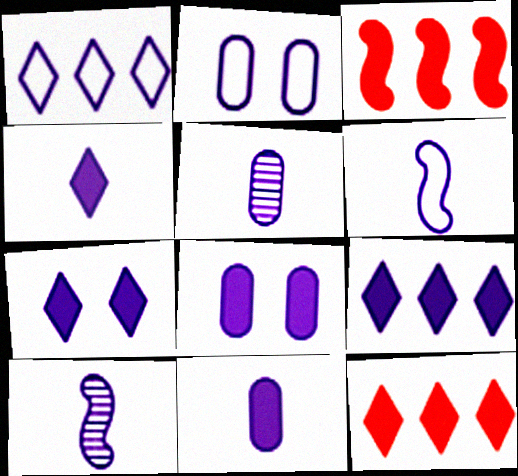[[1, 2, 6], 
[1, 8, 10], 
[2, 9, 10], 
[4, 5, 6], 
[4, 7, 9]]